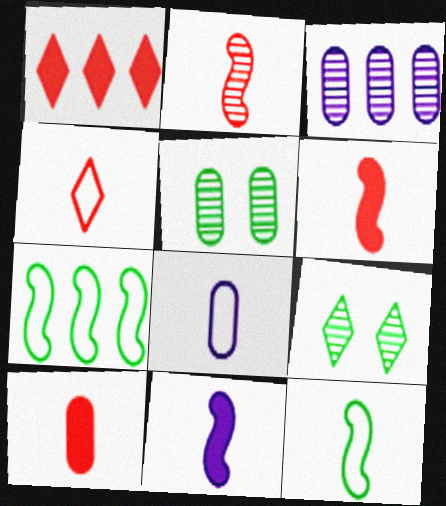[[1, 3, 7], 
[2, 3, 9], 
[2, 4, 10], 
[2, 11, 12], 
[4, 8, 12]]